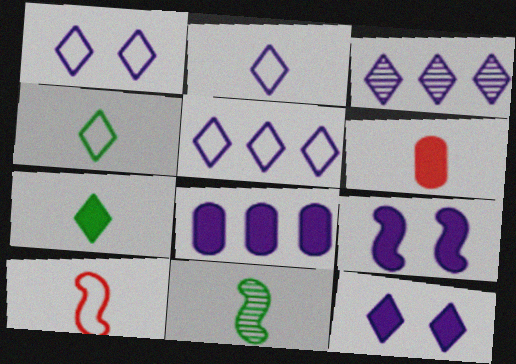[[1, 2, 5], 
[2, 3, 12], 
[2, 6, 11]]